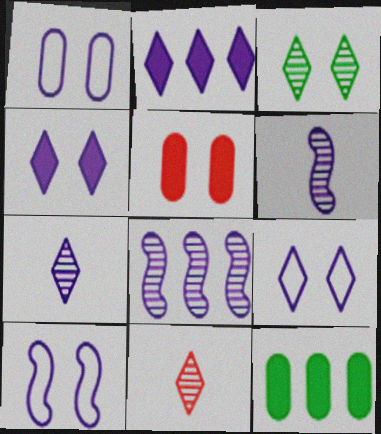[[1, 2, 6], 
[1, 9, 10], 
[2, 7, 9], 
[3, 5, 10], 
[10, 11, 12]]